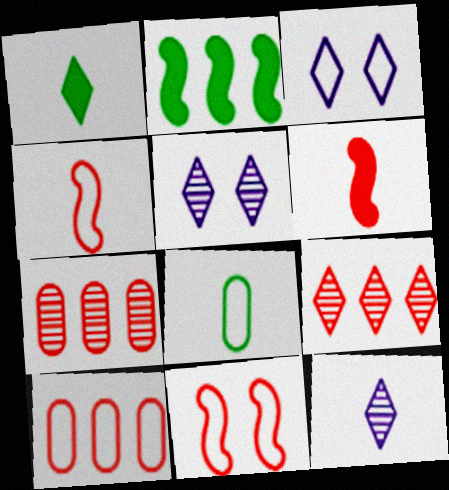[[1, 3, 9], 
[6, 8, 12]]